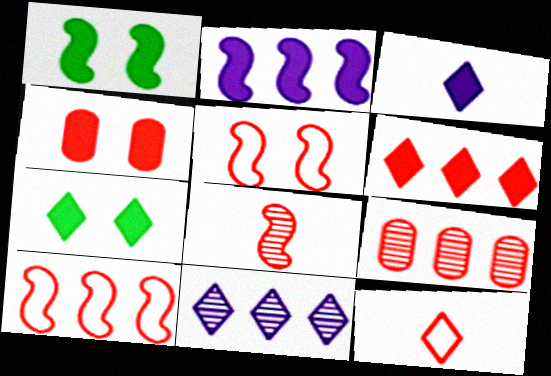[[3, 6, 7], 
[6, 9, 10], 
[7, 11, 12]]